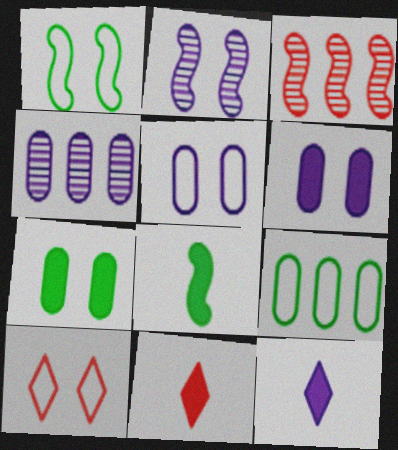[[1, 4, 11], 
[1, 5, 10], 
[2, 7, 10], 
[2, 9, 11], 
[4, 8, 10]]